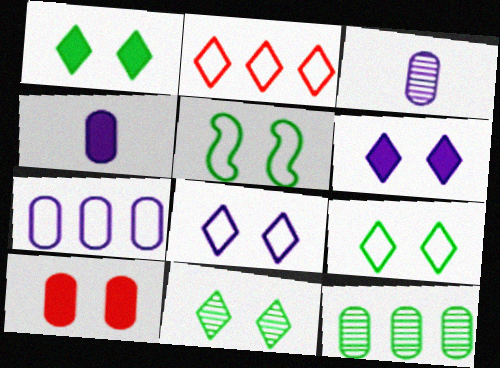[[1, 9, 11]]